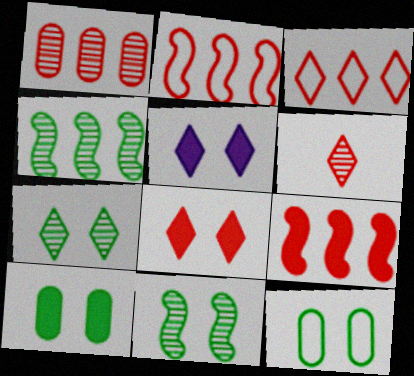[[1, 3, 9], 
[3, 6, 8]]